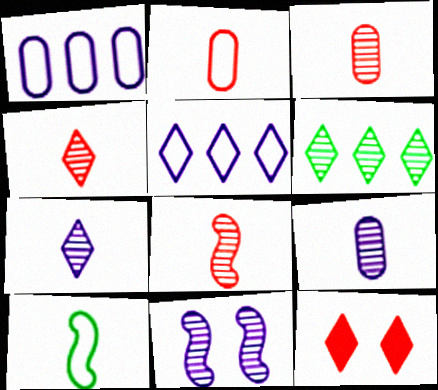[[3, 4, 8], 
[3, 6, 11]]